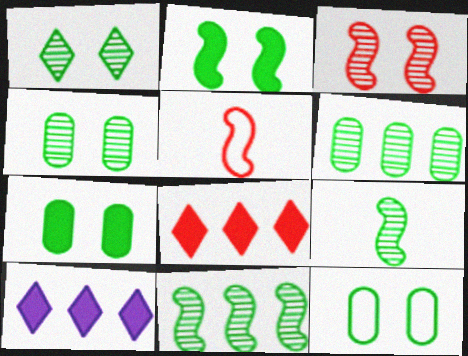[[1, 2, 12], 
[1, 6, 9], 
[4, 5, 10], 
[4, 7, 12]]